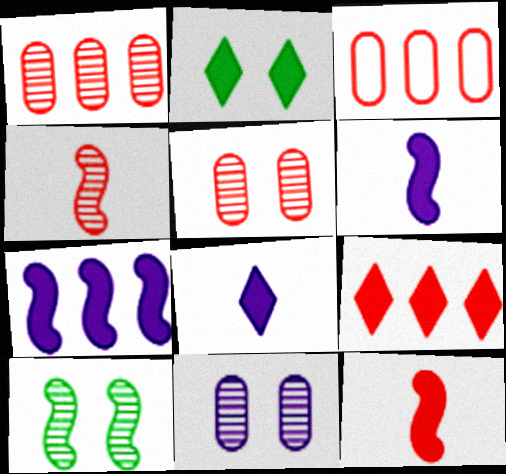[[2, 8, 9], 
[3, 8, 10]]